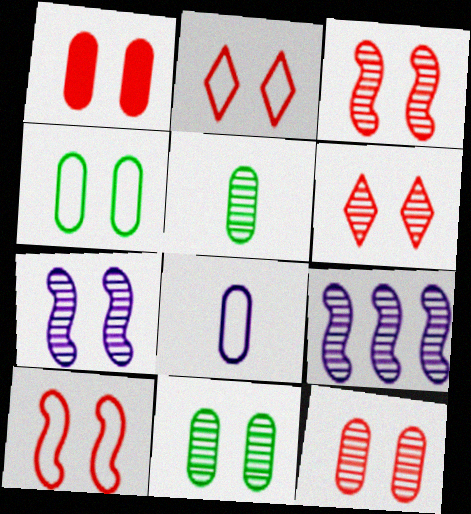[[1, 2, 3], 
[1, 6, 10], 
[3, 6, 12], 
[5, 6, 9], 
[6, 7, 11]]